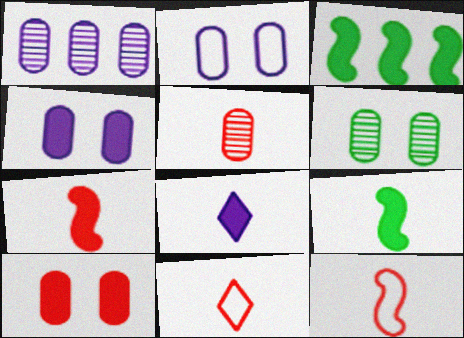[[1, 5, 6], 
[2, 6, 10], 
[3, 8, 10], 
[5, 7, 11]]